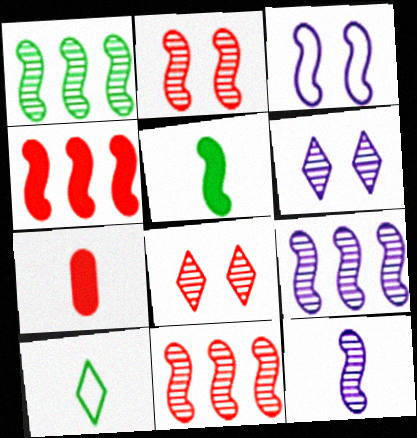[[1, 2, 12], 
[1, 9, 11], 
[3, 5, 11], 
[7, 10, 12]]